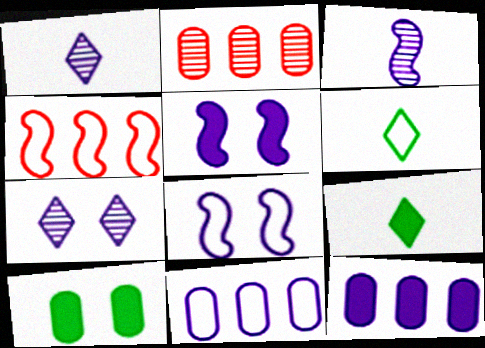[[1, 4, 10], 
[1, 5, 11], 
[1, 8, 12], 
[2, 5, 6], 
[2, 8, 9]]